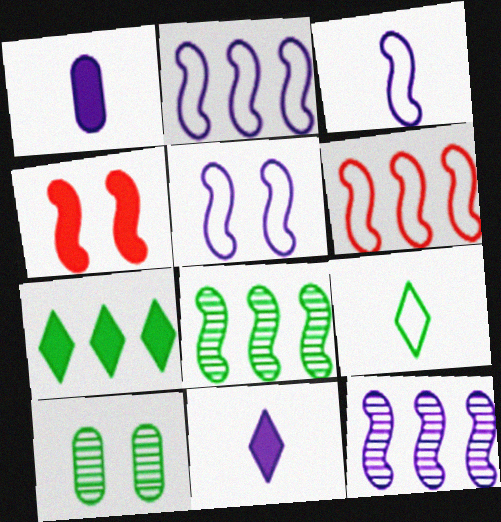[[1, 4, 7], 
[2, 3, 5], 
[3, 4, 8], 
[6, 10, 11]]